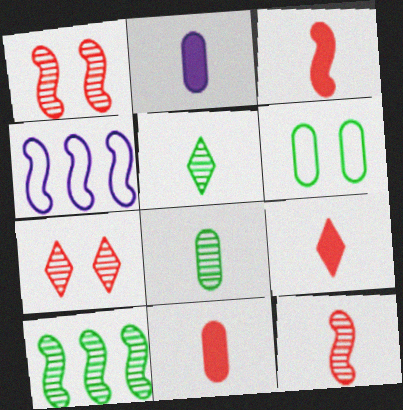[[3, 9, 11]]